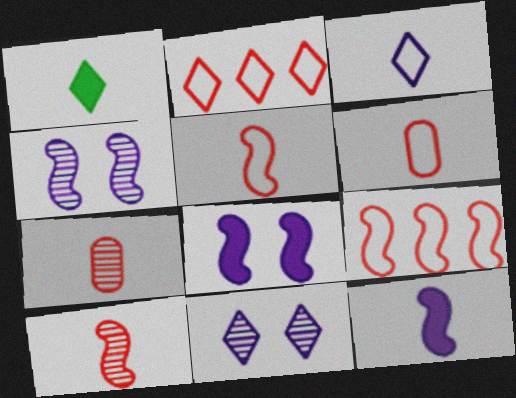[[1, 2, 11]]